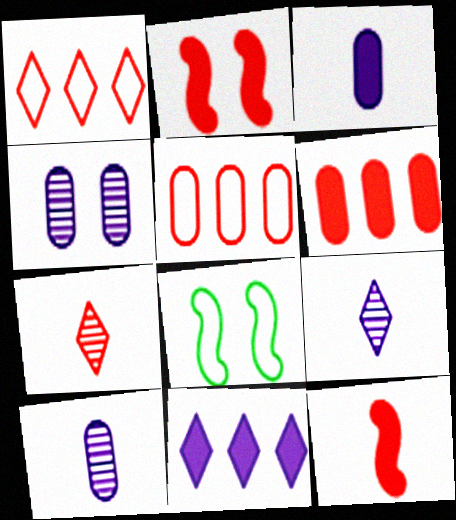[[2, 5, 7], 
[6, 8, 9]]